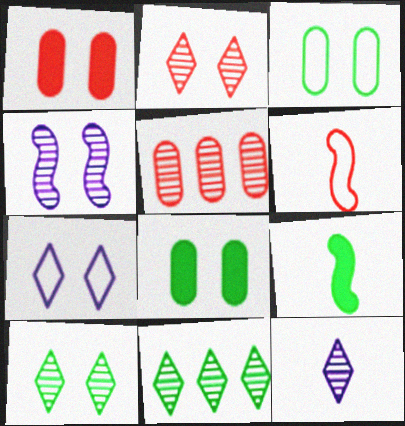[[2, 11, 12], 
[3, 9, 11], 
[5, 7, 9]]